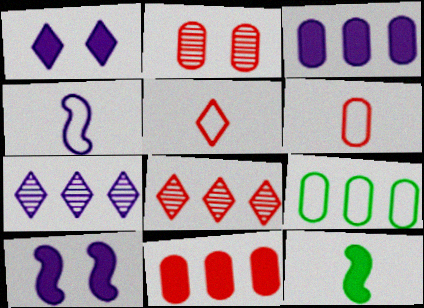[[1, 11, 12], 
[2, 6, 11]]